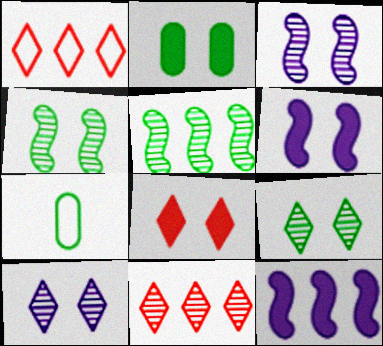[[2, 6, 8], 
[6, 7, 11]]